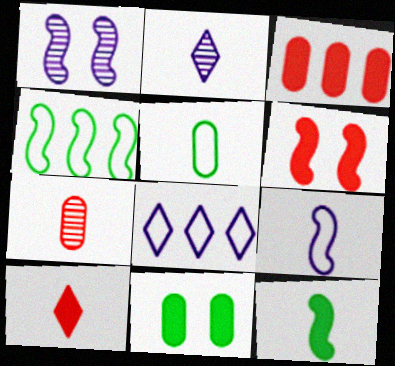[[3, 6, 10]]